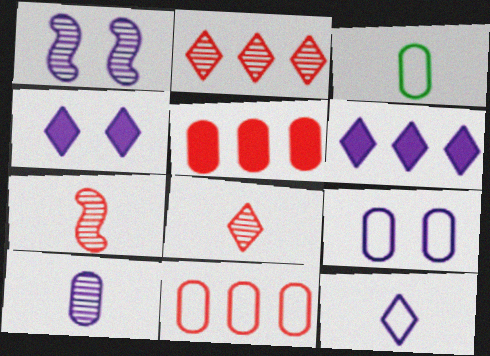[[1, 4, 9], 
[3, 9, 11]]